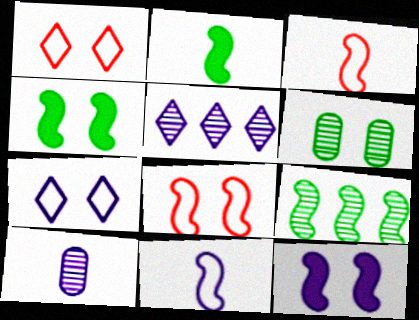[[1, 6, 12], 
[3, 9, 12]]